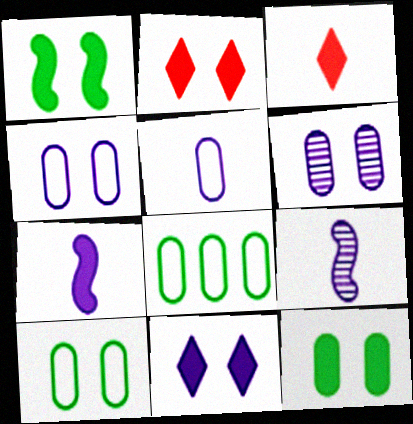[[2, 8, 9]]